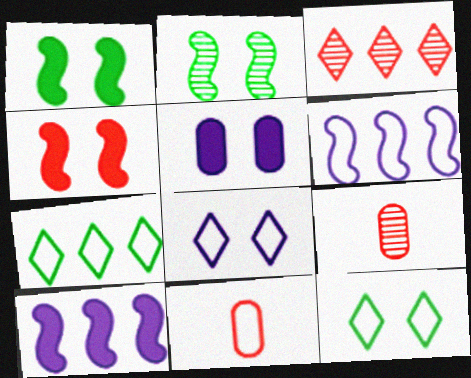[[3, 4, 11], 
[6, 11, 12], 
[9, 10, 12]]